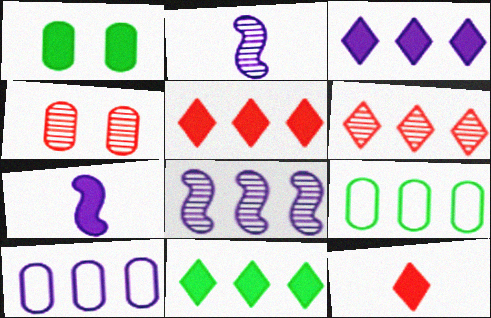[[1, 5, 7], 
[3, 5, 11], 
[3, 8, 10], 
[5, 8, 9]]